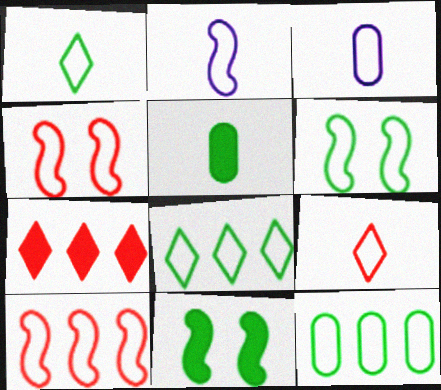[[1, 6, 12], 
[2, 6, 10], 
[3, 4, 8]]